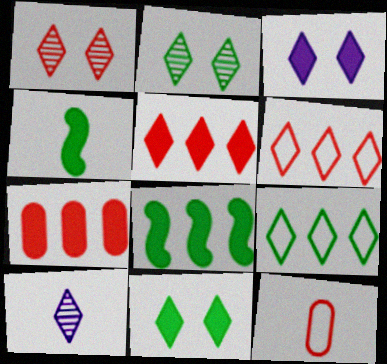[[3, 4, 7], 
[4, 10, 12], 
[6, 10, 11]]